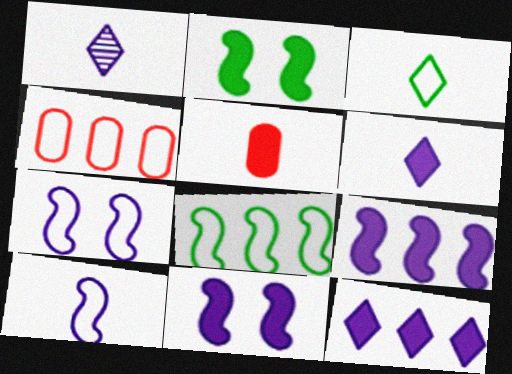[[1, 2, 4], 
[2, 5, 12], 
[3, 4, 7]]